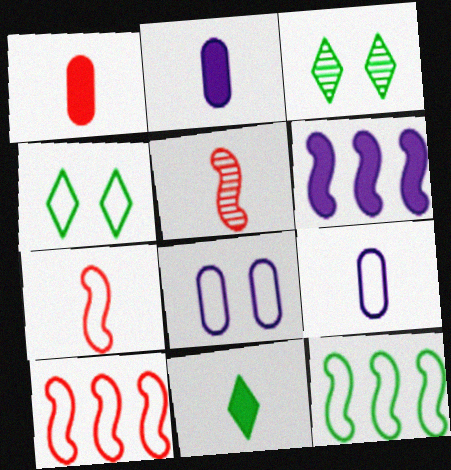[[2, 3, 10], 
[4, 9, 10], 
[5, 9, 11]]